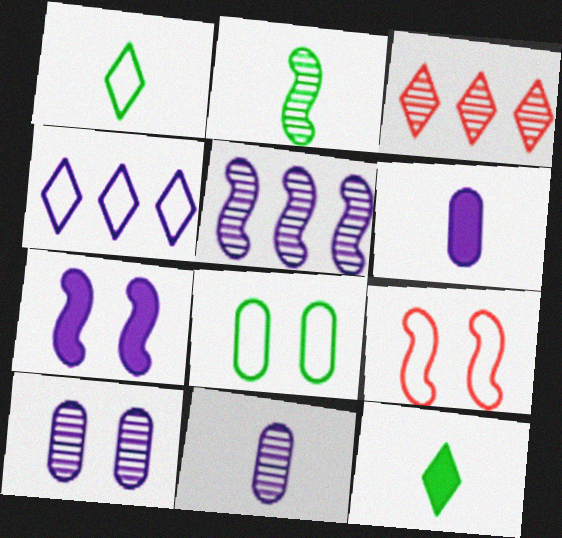[[2, 3, 10], 
[4, 7, 11]]